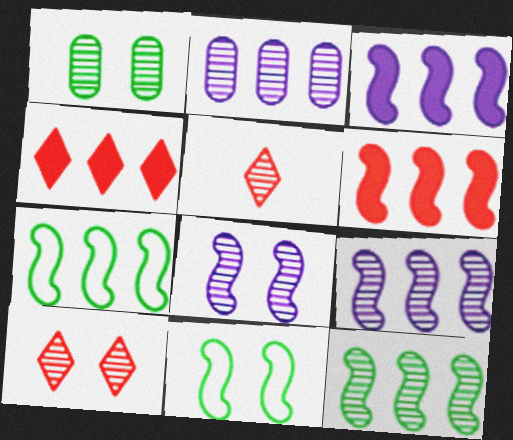[[1, 5, 9], 
[1, 8, 10], 
[2, 4, 7], 
[6, 7, 9]]